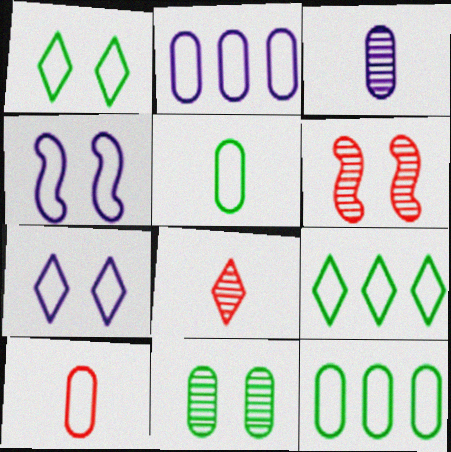[[4, 9, 10]]